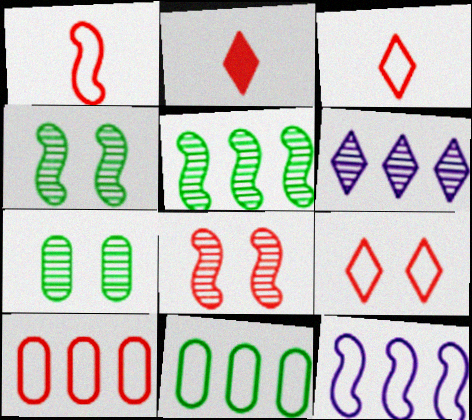[[1, 9, 10], 
[2, 7, 12], 
[2, 8, 10]]